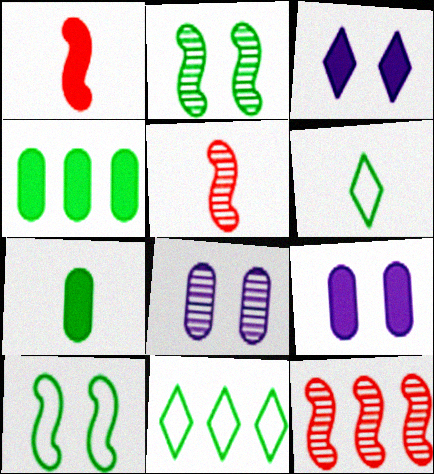[[1, 3, 4], 
[1, 8, 11], 
[2, 4, 6], 
[2, 7, 11], 
[5, 9, 11], 
[6, 9, 12]]